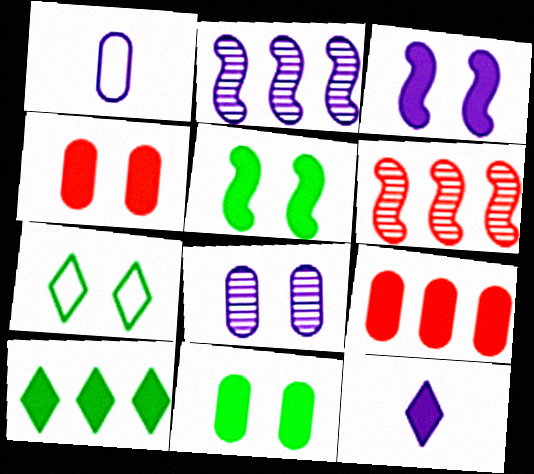[[5, 9, 12]]